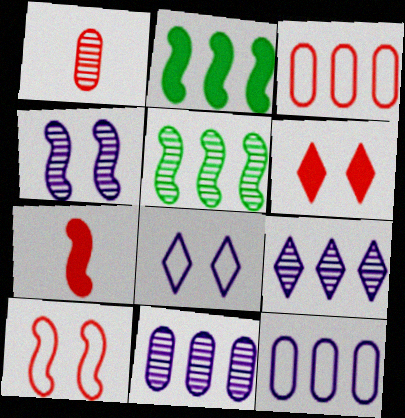[[1, 2, 8], 
[2, 3, 9]]